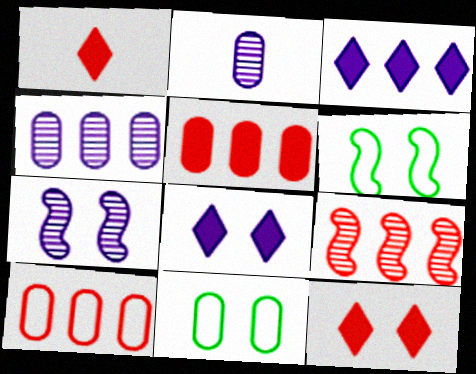[[1, 4, 6], 
[2, 5, 11], 
[7, 11, 12]]